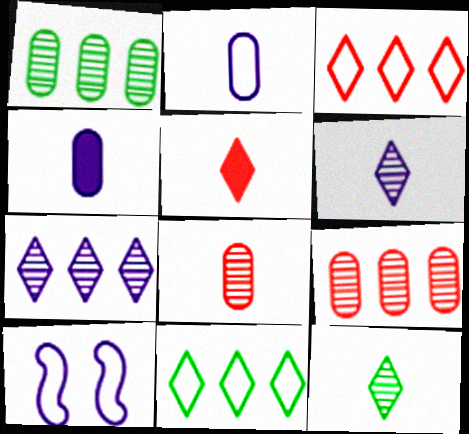[[1, 5, 10], 
[4, 7, 10]]